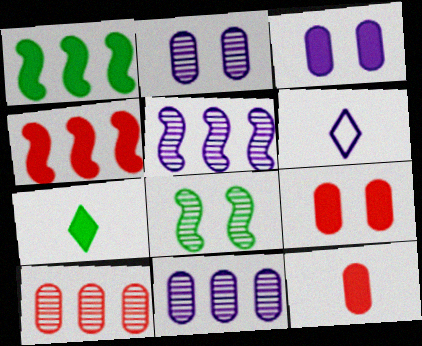[[3, 4, 7], 
[3, 5, 6]]